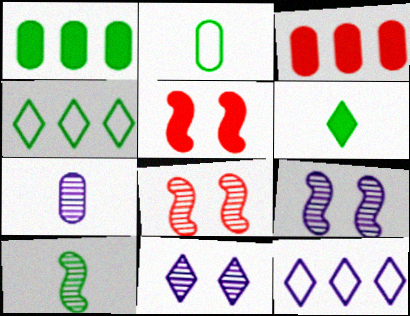[[2, 6, 10], 
[4, 5, 7]]